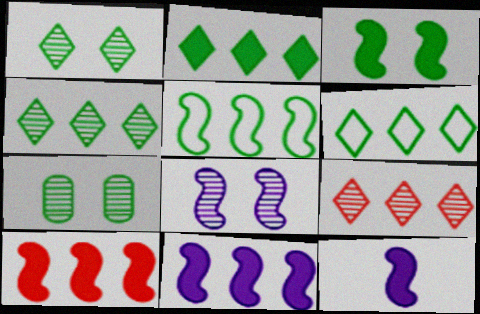[[2, 4, 6], 
[3, 10, 12]]